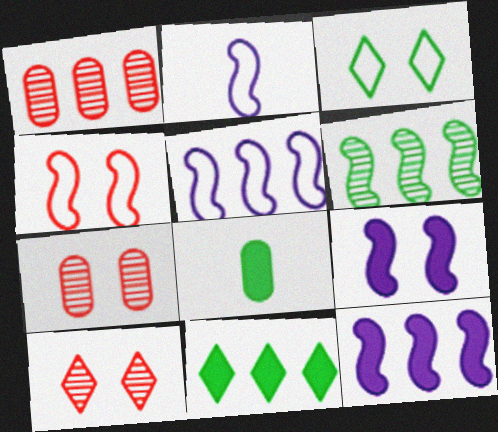[[1, 5, 11], 
[2, 7, 11], 
[3, 6, 8], 
[3, 7, 9], 
[5, 8, 10]]